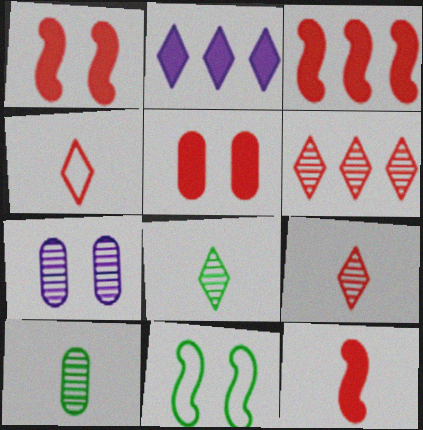[[1, 3, 12]]